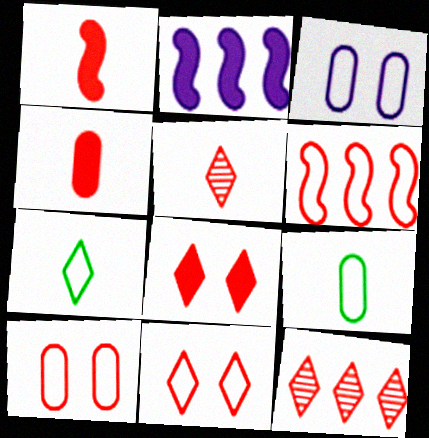[[1, 10, 12], 
[3, 6, 7]]